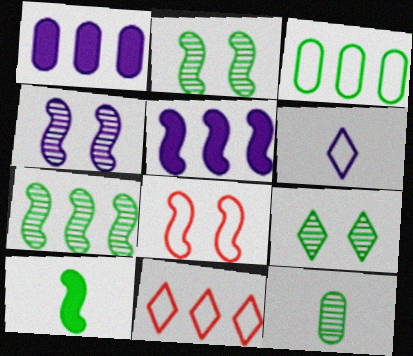[[1, 4, 6], 
[1, 7, 11], 
[3, 6, 8], 
[3, 9, 10], 
[7, 9, 12]]